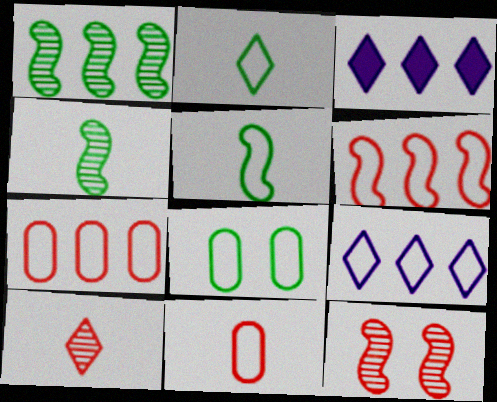[[1, 3, 7]]